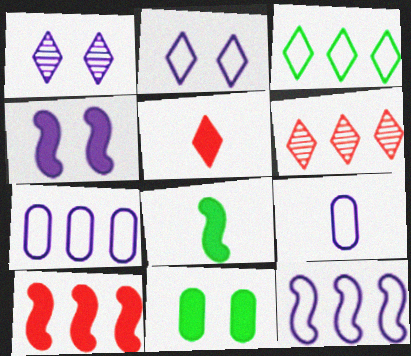[[1, 3, 5], 
[2, 9, 12], 
[4, 8, 10]]